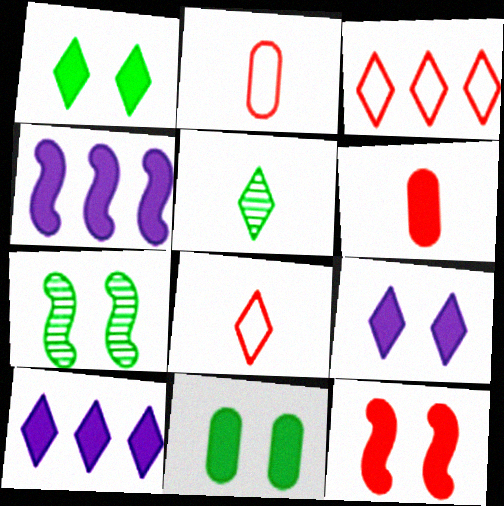[[1, 4, 6], 
[2, 7, 10], 
[3, 5, 9], 
[9, 11, 12]]